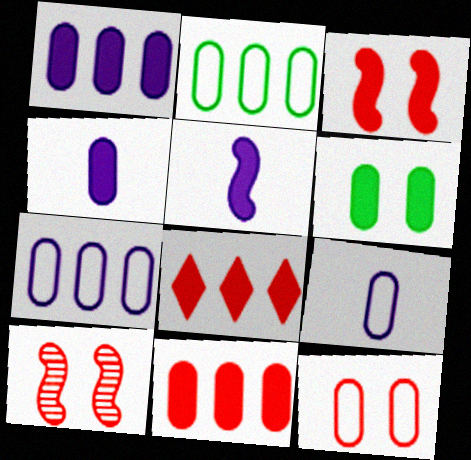[[2, 9, 12], 
[4, 6, 11], 
[5, 6, 8]]